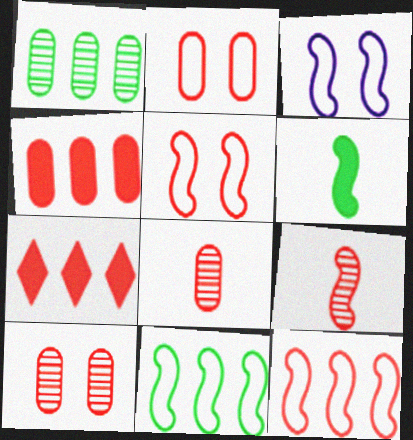[[2, 4, 8], 
[2, 7, 9], 
[5, 7, 8]]